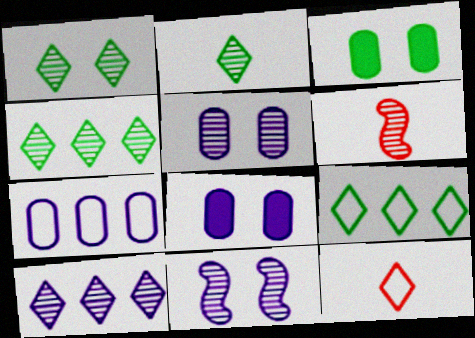[[1, 2, 4], 
[4, 5, 6], 
[6, 8, 9]]